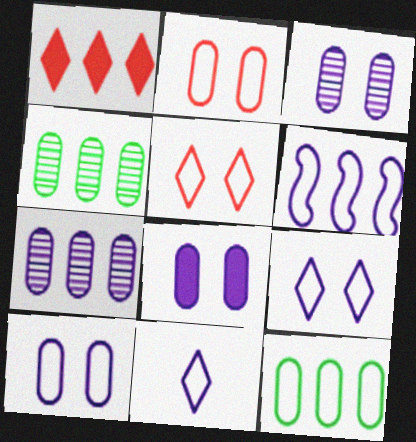[[1, 4, 6], 
[3, 8, 10], 
[6, 10, 11]]